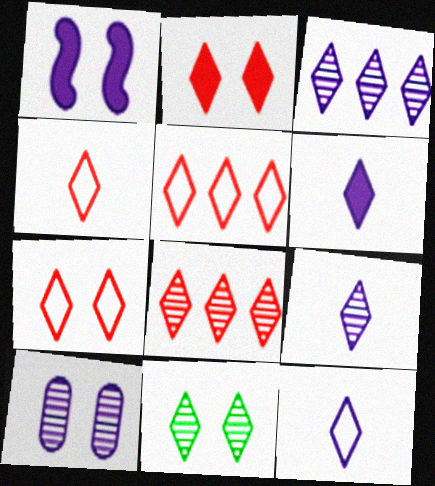[[2, 4, 8], 
[4, 5, 7], 
[5, 6, 11], 
[6, 9, 12], 
[8, 9, 11]]